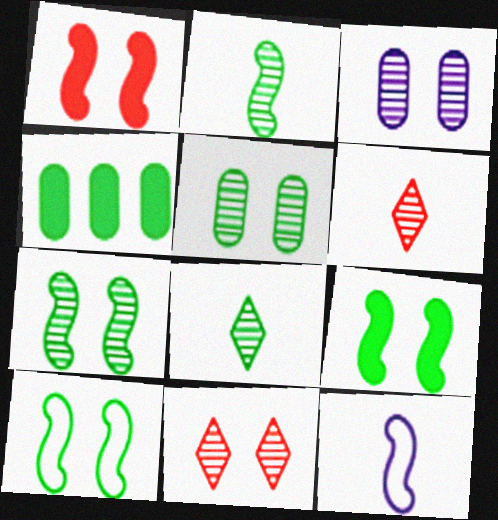[[3, 7, 11], 
[4, 8, 10], 
[4, 11, 12], 
[7, 9, 10]]